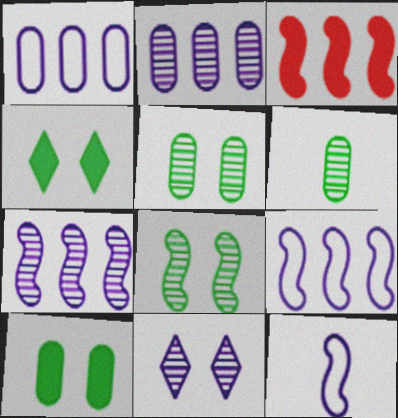[[3, 8, 12]]